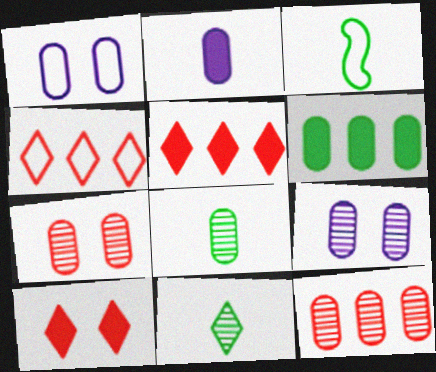[[1, 3, 4], 
[3, 5, 9], 
[8, 9, 12]]